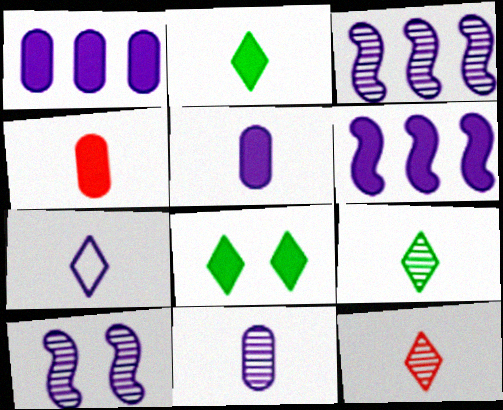[[1, 7, 10], 
[2, 7, 12], 
[4, 6, 8]]